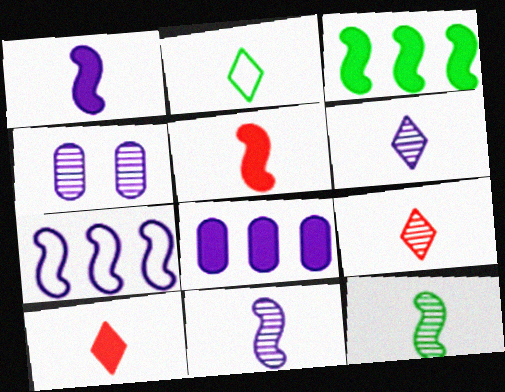[[2, 6, 10]]